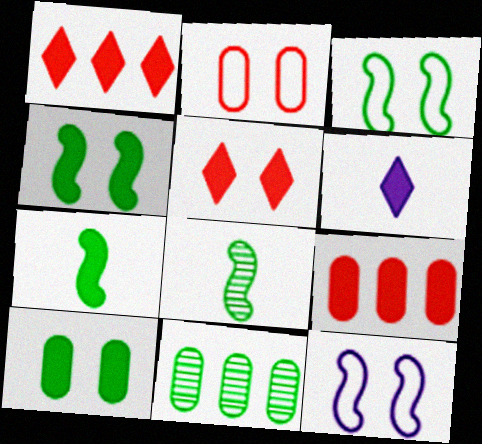[[4, 6, 9]]